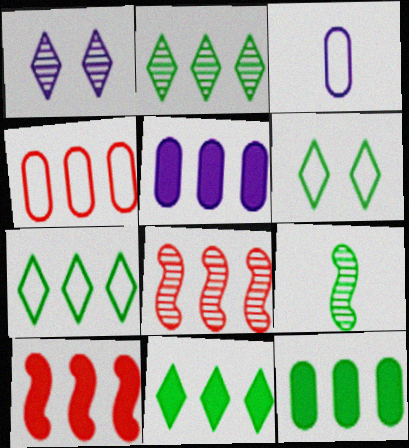[[2, 7, 11], 
[5, 7, 8], 
[5, 10, 11], 
[6, 9, 12]]